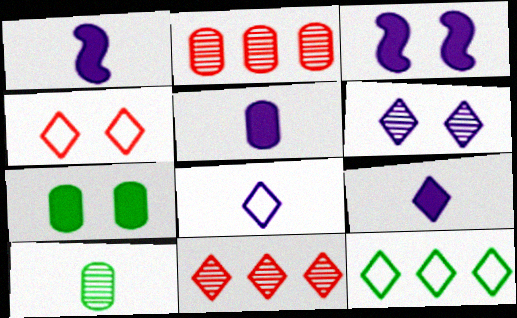[[1, 5, 9], 
[4, 8, 12]]